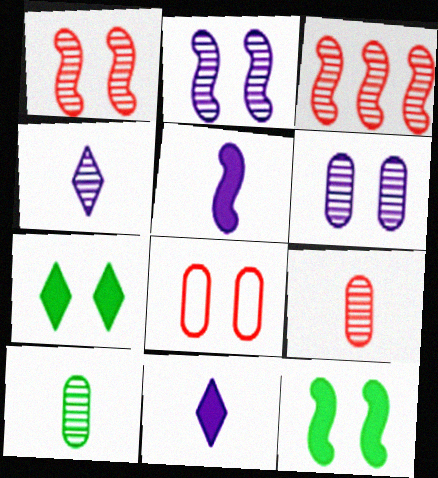[[2, 7, 8]]